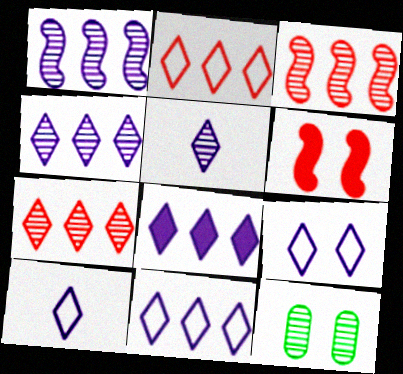[[3, 5, 12], 
[4, 8, 11], 
[5, 8, 9], 
[6, 9, 12], 
[9, 10, 11]]